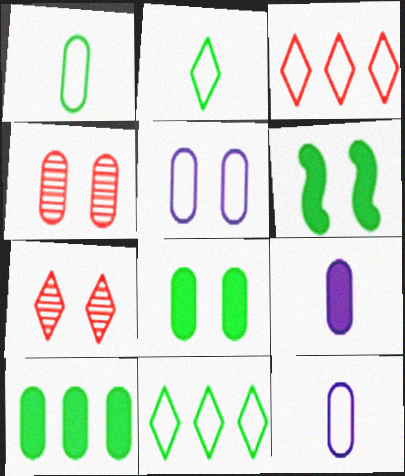[[4, 5, 8], 
[4, 10, 12], 
[5, 6, 7]]